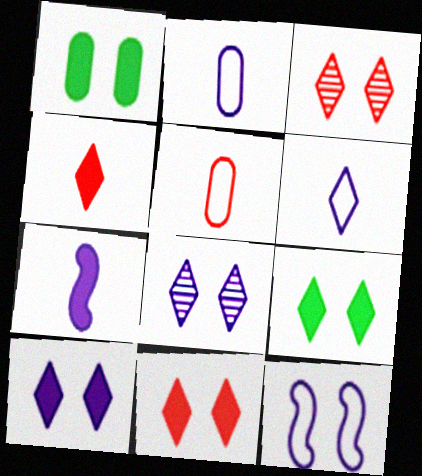[[1, 3, 12], 
[9, 10, 11]]